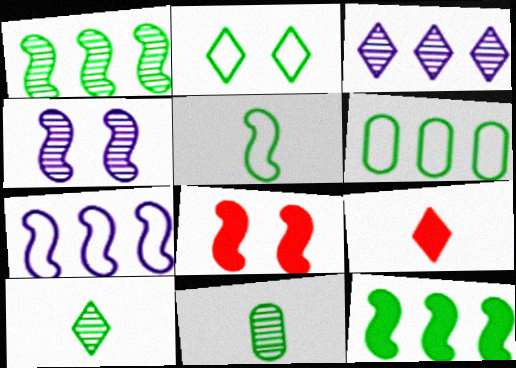[[2, 3, 9], 
[2, 5, 6], 
[2, 11, 12], 
[4, 6, 9]]